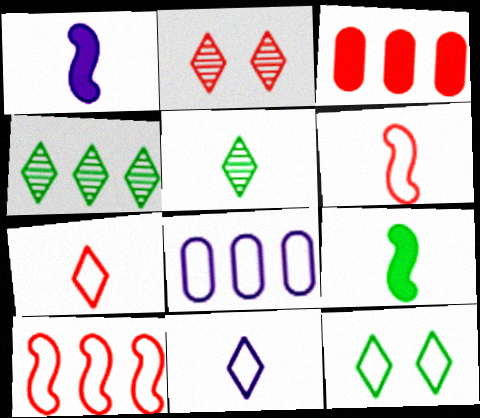[[2, 3, 6], 
[2, 8, 9], 
[6, 8, 12]]